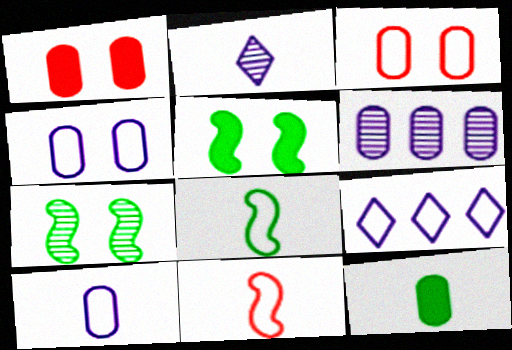[[2, 11, 12], 
[3, 6, 12], 
[3, 8, 9]]